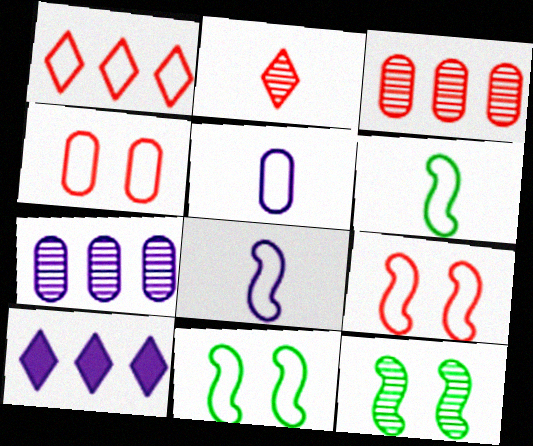[[1, 5, 11], 
[2, 7, 12]]